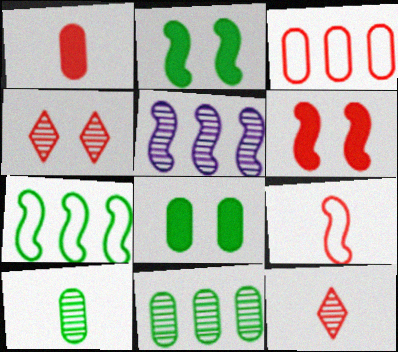[[1, 9, 12], 
[2, 5, 9], 
[3, 6, 12], 
[4, 5, 10]]